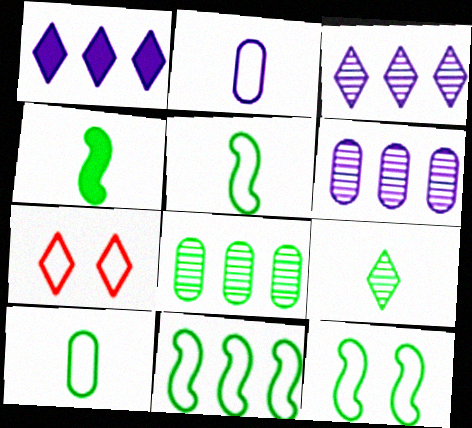[[1, 7, 9], 
[2, 7, 11], 
[4, 6, 7], 
[4, 9, 10], 
[5, 11, 12]]